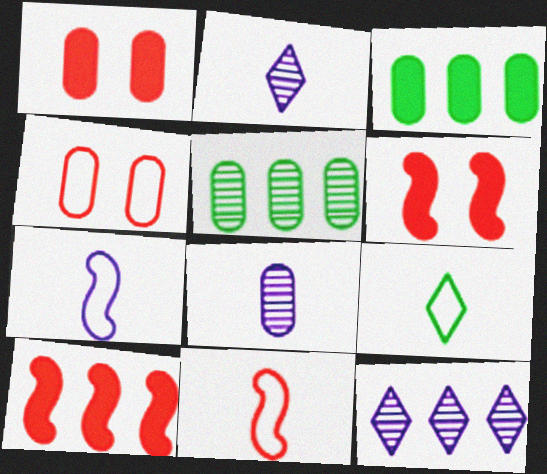[[3, 4, 8]]